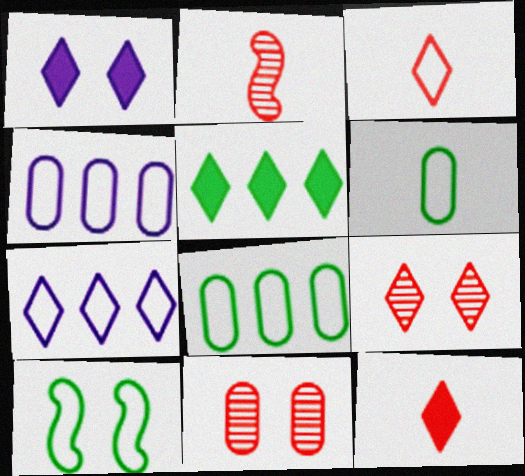[[1, 2, 8], 
[1, 5, 12], 
[1, 10, 11], 
[3, 4, 10]]